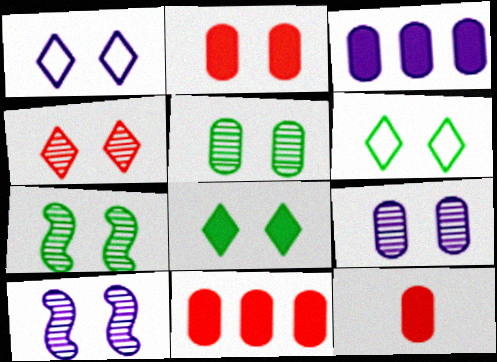[[1, 2, 7], 
[1, 4, 8], 
[2, 6, 10], 
[2, 11, 12], 
[4, 5, 10], 
[4, 7, 9]]